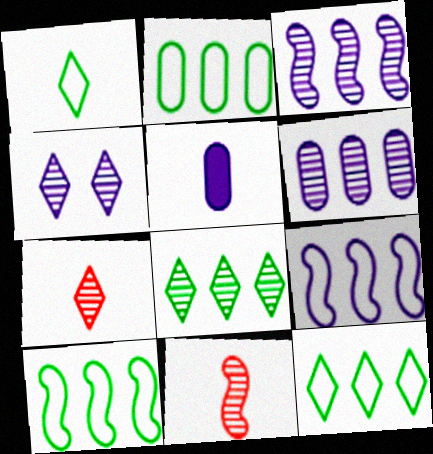[[1, 5, 11], 
[2, 10, 12], 
[4, 5, 9], 
[4, 7, 8]]